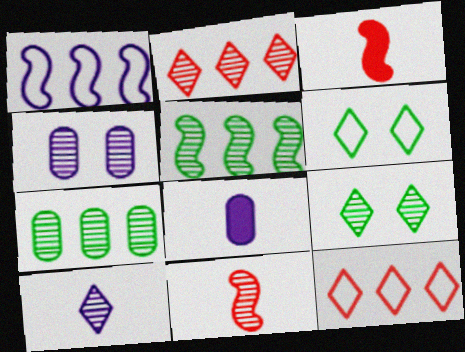[[2, 9, 10]]